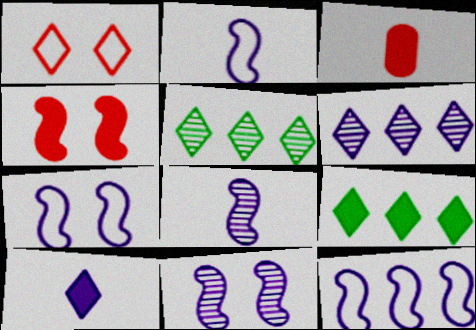[[1, 5, 10], 
[2, 7, 12], 
[3, 5, 7]]